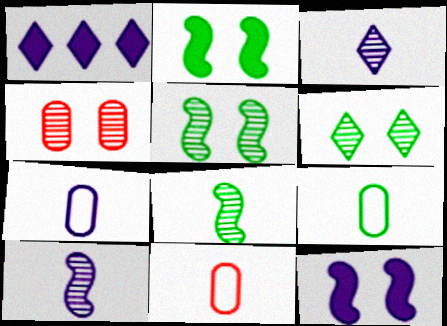[[1, 5, 11], 
[7, 9, 11]]